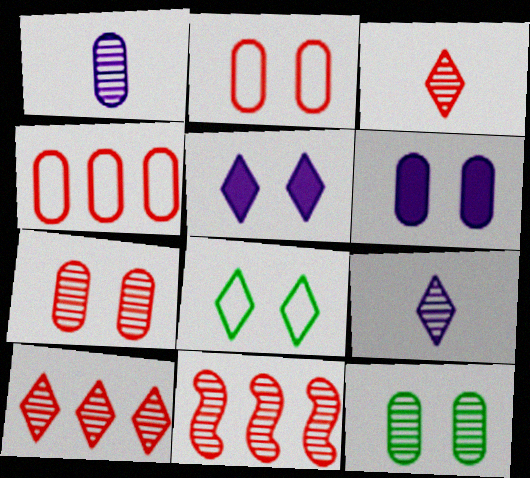[[2, 6, 12], 
[3, 7, 11], 
[9, 11, 12]]